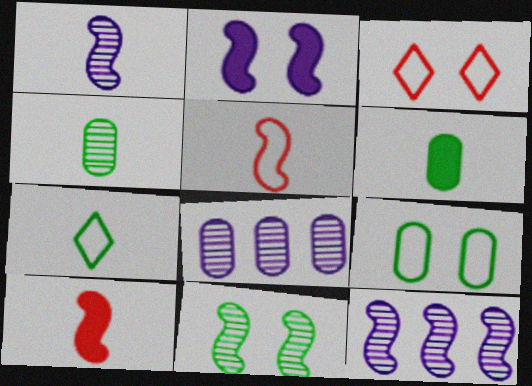[[3, 6, 12]]